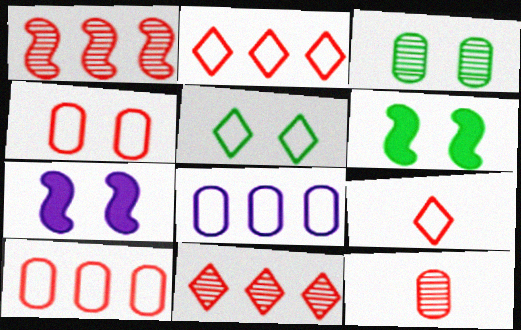[[3, 5, 6]]